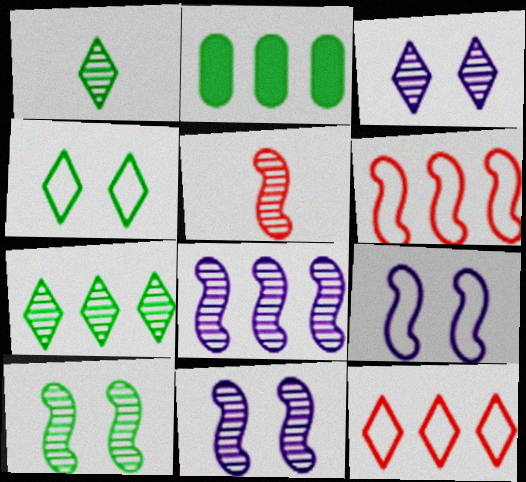[[2, 8, 12], 
[5, 8, 10]]